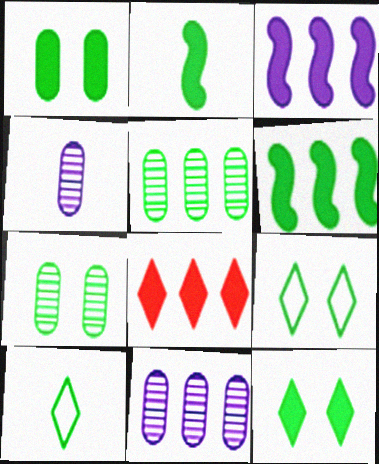[[2, 5, 9], 
[6, 7, 10]]